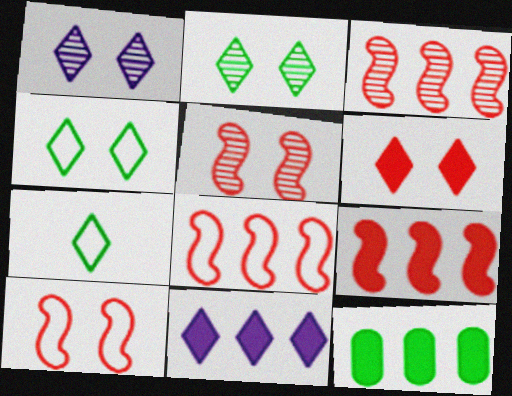[[1, 4, 6], 
[3, 8, 9], 
[9, 11, 12]]